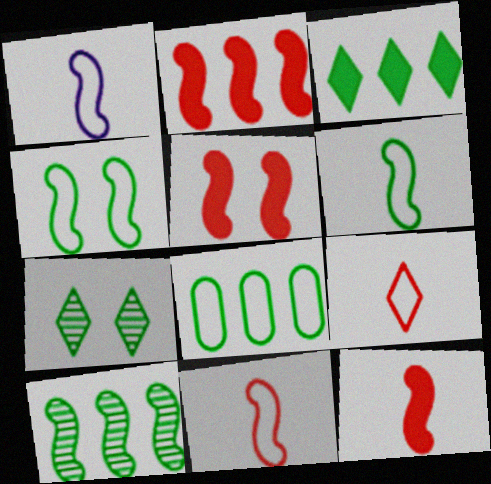[[1, 5, 10], 
[1, 6, 11], 
[2, 5, 12], 
[3, 8, 10]]